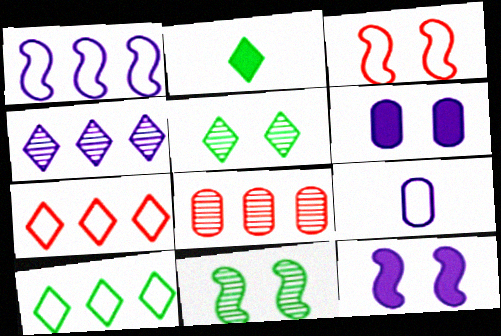[[2, 5, 10], 
[3, 5, 6], 
[3, 9, 10], 
[3, 11, 12], 
[4, 9, 12]]